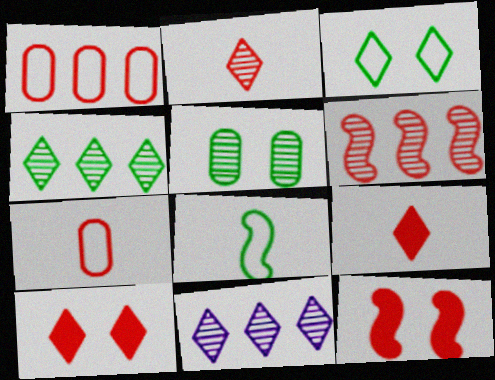[[1, 2, 12], 
[3, 9, 11], 
[6, 7, 10]]